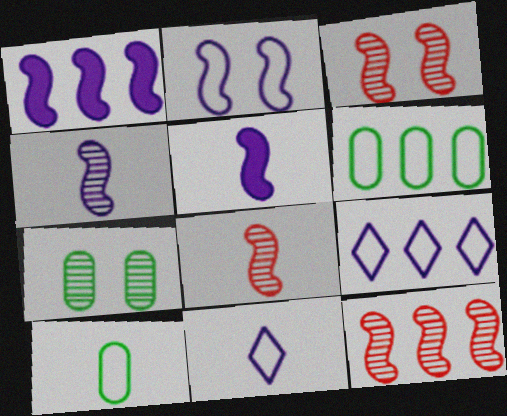[[1, 2, 4], 
[3, 8, 12]]